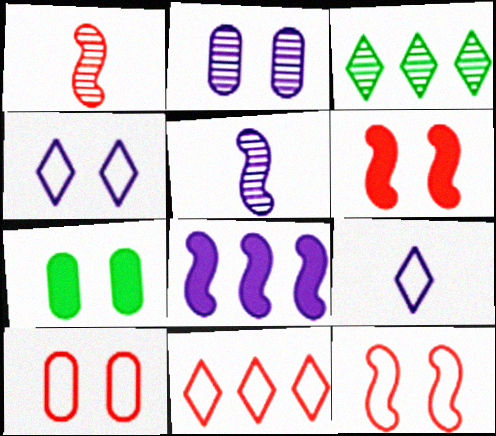[[1, 2, 3], 
[2, 7, 10], 
[2, 8, 9], 
[5, 7, 11]]